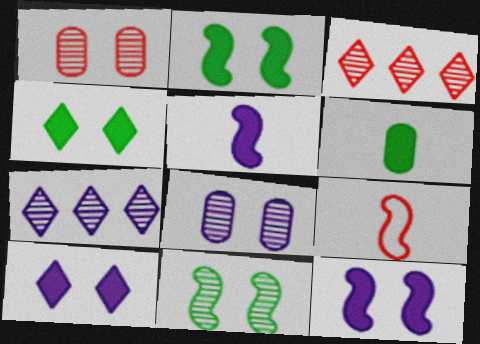[]